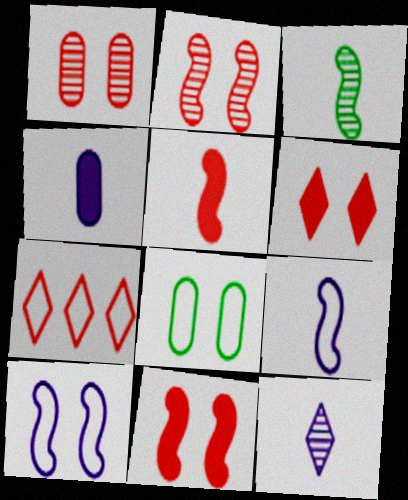[[1, 5, 7], 
[3, 5, 9], 
[4, 9, 12], 
[7, 8, 9]]